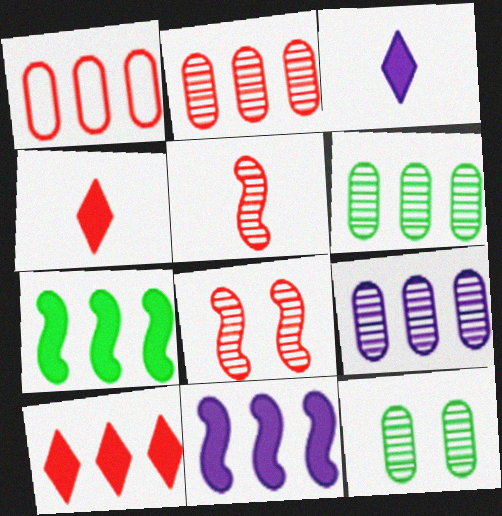[[1, 4, 8], 
[2, 6, 9]]